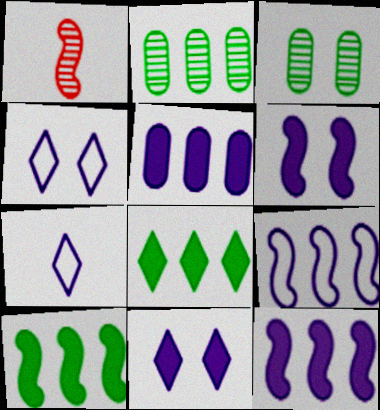[]